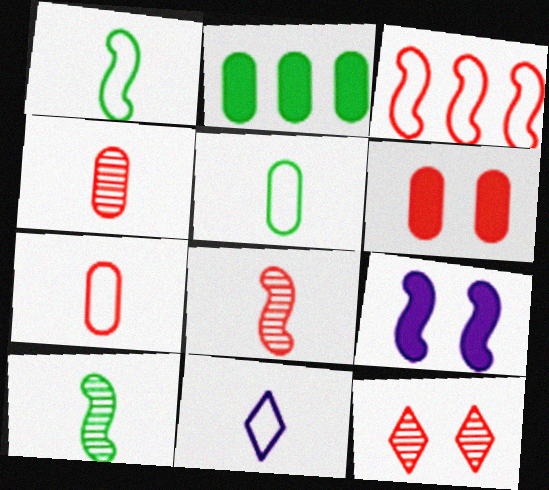[[1, 7, 11], 
[3, 9, 10]]